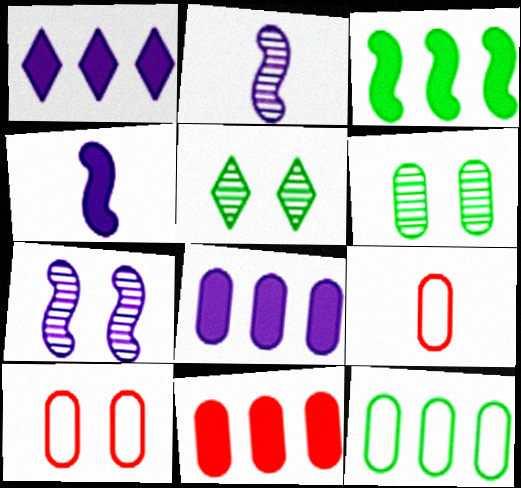[[1, 3, 11], 
[6, 8, 9]]